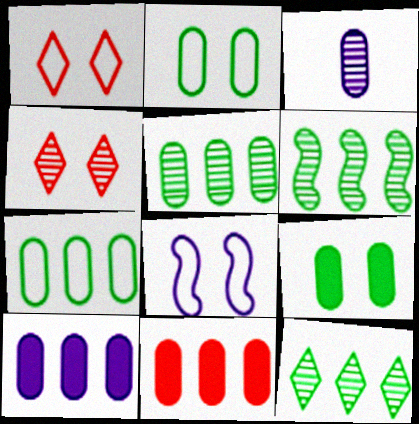[[1, 2, 8], 
[2, 3, 11], 
[3, 4, 6], 
[4, 8, 9], 
[5, 6, 12]]